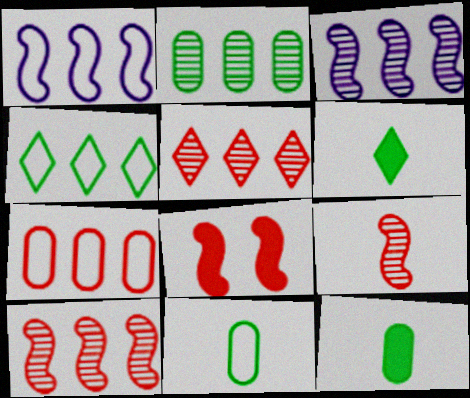[[1, 4, 7], 
[2, 3, 5]]